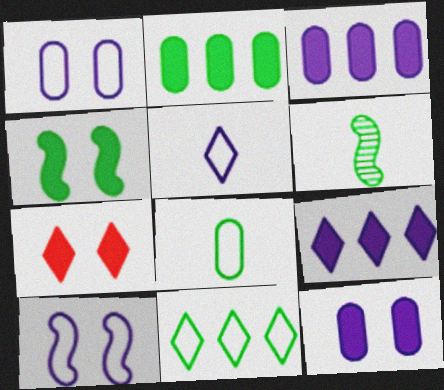[[4, 7, 12]]